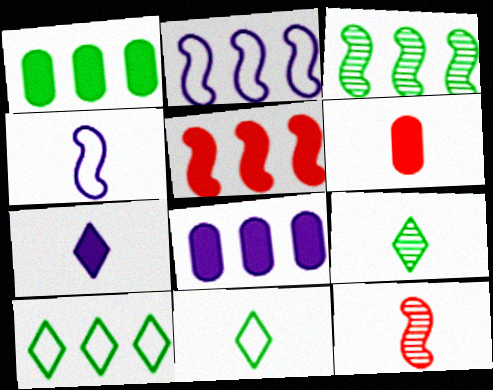[[1, 3, 10], 
[2, 3, 5], 
[4, 6, 9]]